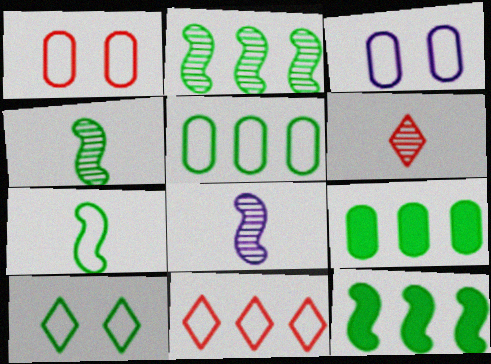[[3, 6, 12], 
[3, 7, 11], 
[4, 9, 10], 
[5, 7, 10]]